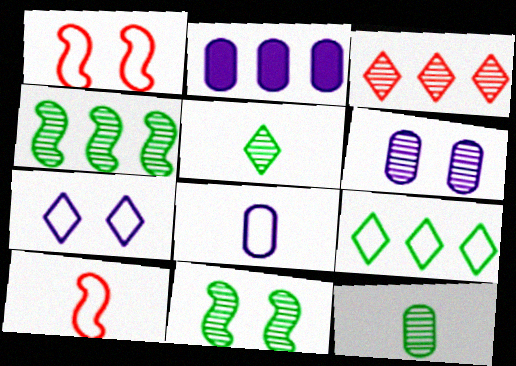[[1, 2, 5], 
[1, 8, 9], 
[2, 6, 8]]